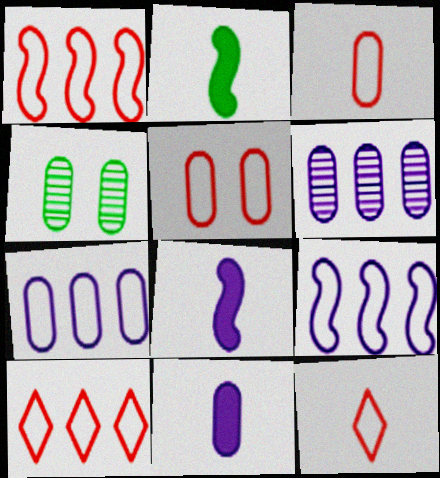[[1, 5, 12], 
[4, 8, 10]]